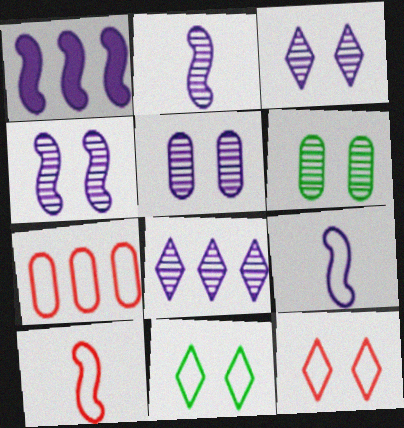[[1, 4, 9], 
[2, 5, 8], 
[3, 4, 5], 
[7, 9, 11], 
[7, 10, 12]]